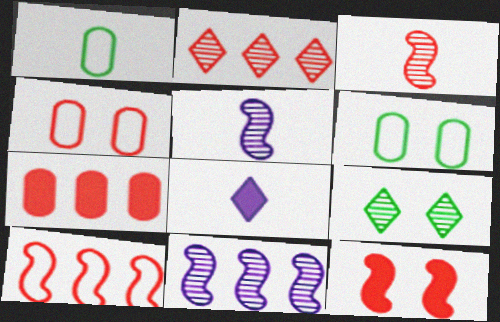[[1, 3, 8], 
[2, 7, 10], 
[3, 10, 12]]